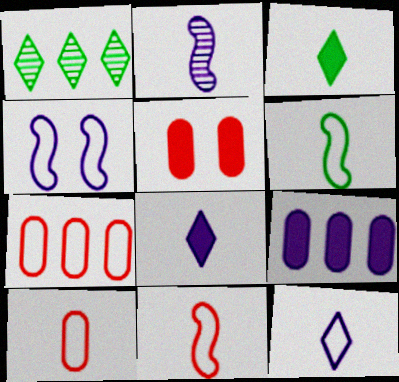[[2, 3, 10], 
[6, 10, 12]]